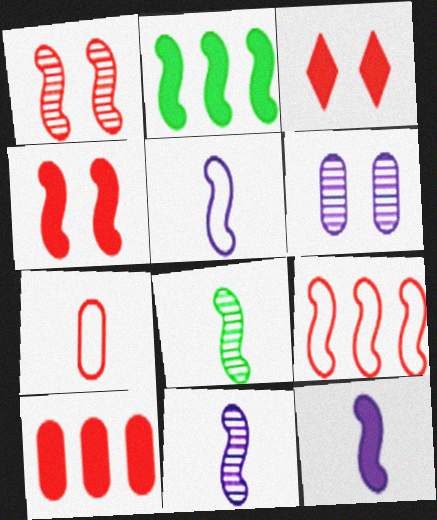[[1, 2, 5], 
[2, 4, 12], 
[5, 11, 12]]